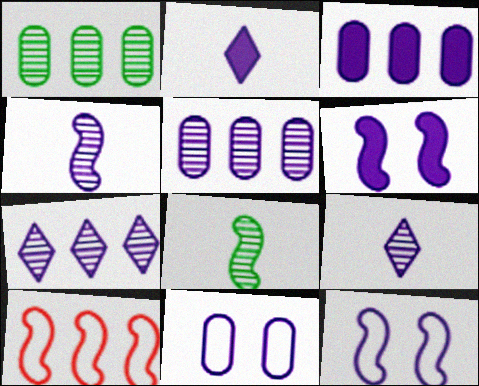[[2, 3, 6], 
[2, 5, 12], 
[3, 9, 12], 
[6, 8, 10]]